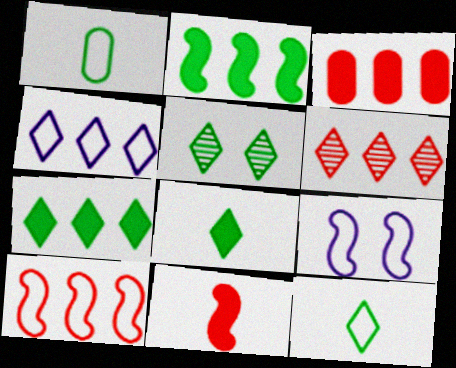[[1, 2, 5], 
[3, 6, 10], 
[4, 6, 7], 
[5, 7, 12]]